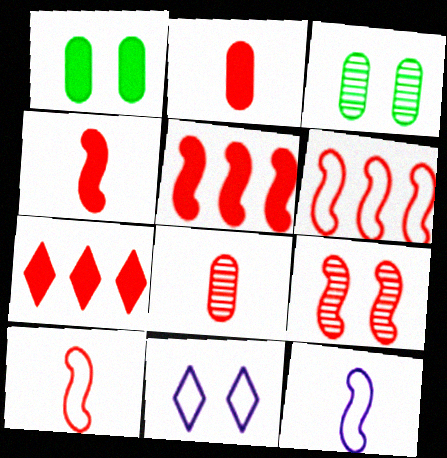[[1, 9, 11], 
[3, 7, 12], 
[4, 6, 9], 
[5, 9, 10]]